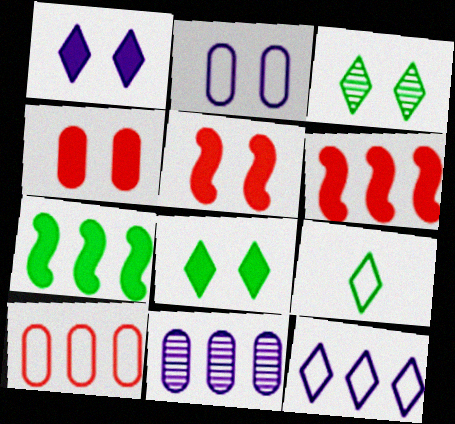[[2, 3, 5], 
[5, 9, 11]]